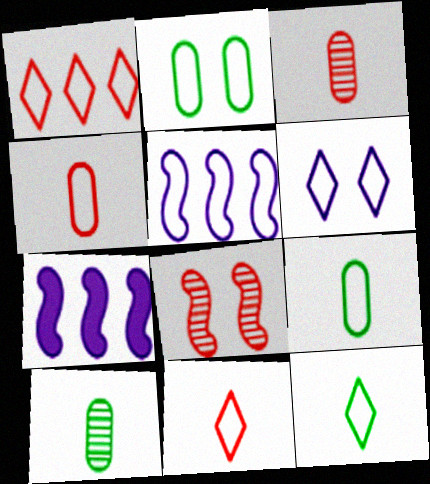[[1, 6, 12], 
[2, 5, 11]]